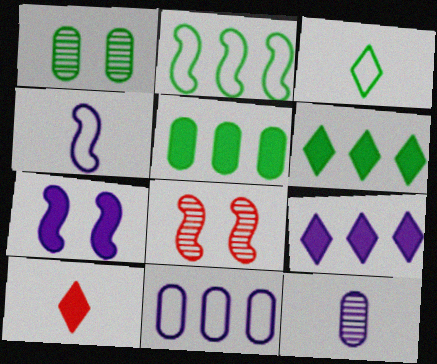[[5, 7, 10]]